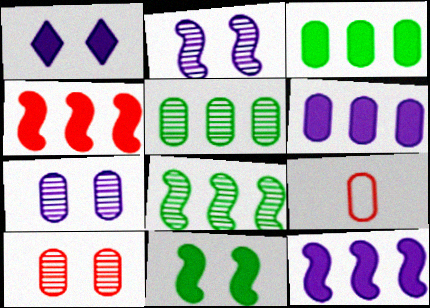[[1, 8, 9], 
[3, 7, 9]]